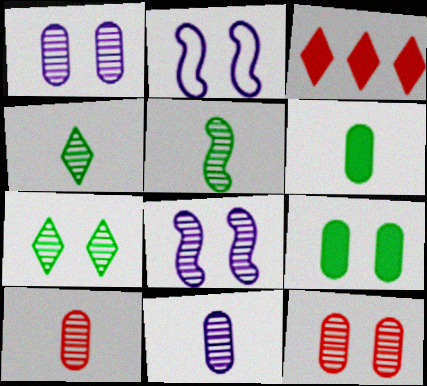[[7, 8, 12]]